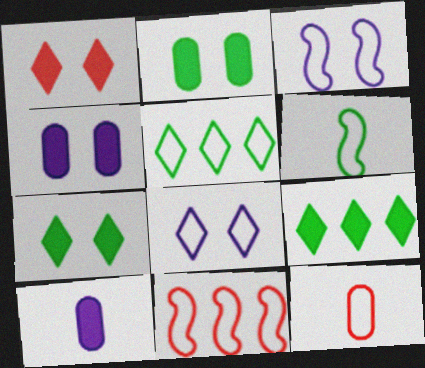[[3, 5, 12], 
[3, 6, 11]]